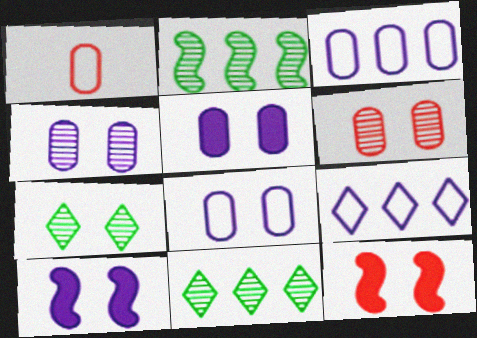[[1, 10, 11], 
[4, 5, 8], 
[7, 8, 12]]